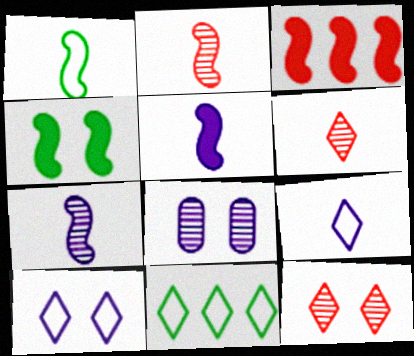[[1, 2, 5], 
[3, 4, 5]]